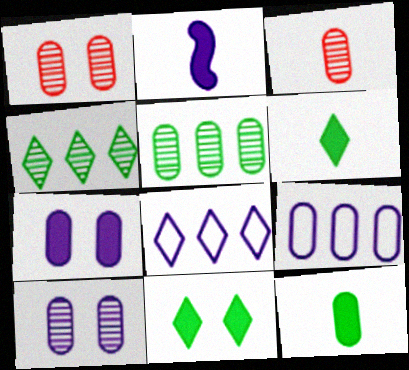[[1, 9, 12], 
[2, 8, 10], 
[3, 5, 10]]